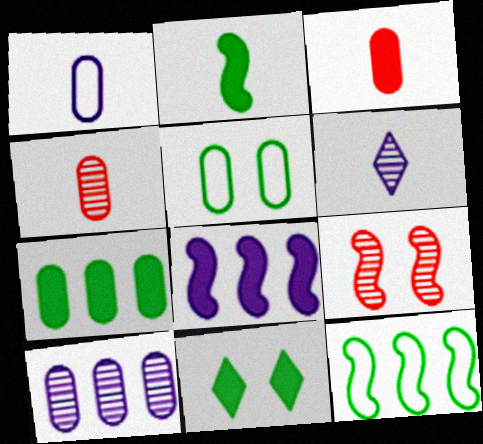[[2, 7, 11], 
[3, 5, 10], 
[3, 8, 11]]